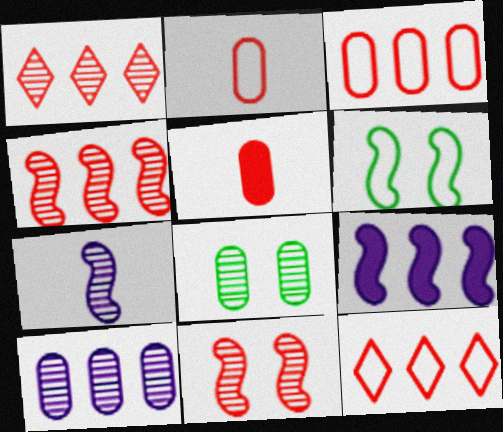[[1, 7, 8], 
[5, 11, 12]]